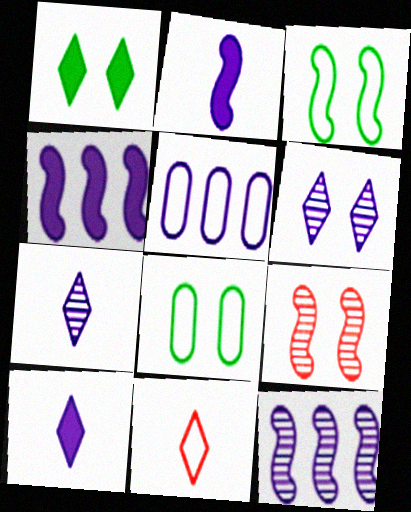[[2, 5, 6], 
[3, 5, 11]]